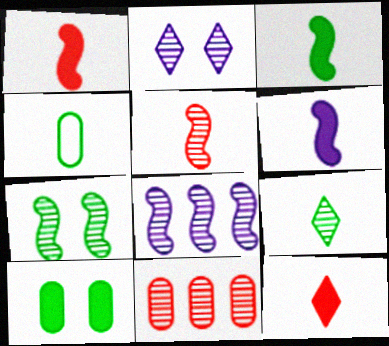[[1, 3, 6], 
[3, 4, 9], 
[5, 7, 8]]